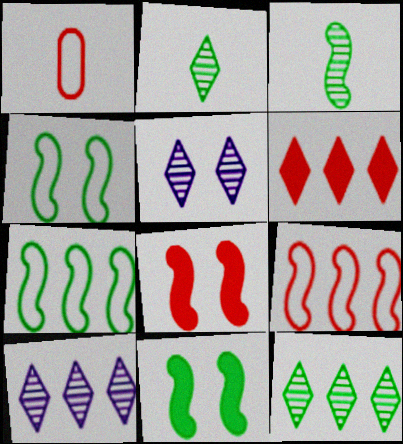[[1, 10, 11], 
[3, 7, 11]]